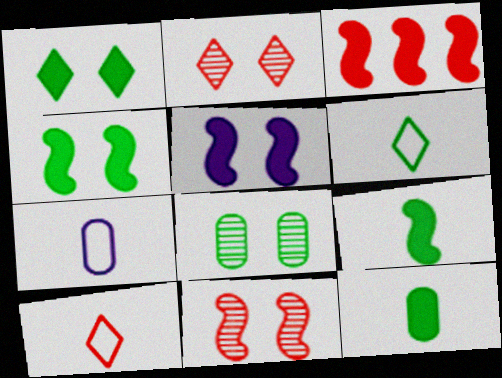[[3, 5, 9]]